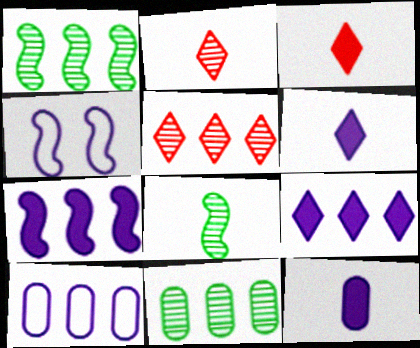[[3, 4, 11]]